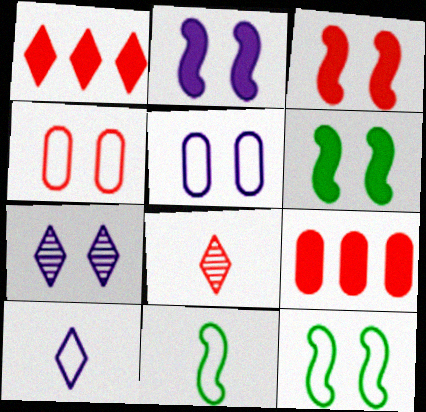[[2, 3, 6], 
[2, 5, 7], 
[4, 6, 7], 
[7, 9, 11]]